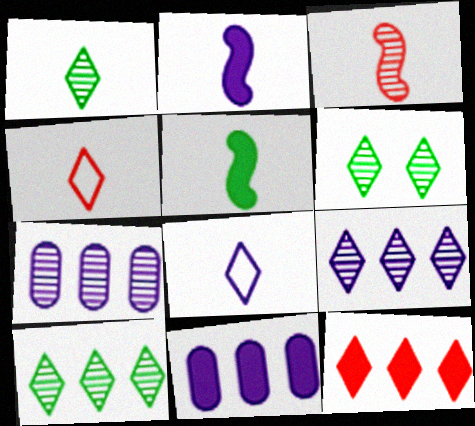[[1, 6, 10], 
[3, 6, 7], 
[6, 8, 12]]